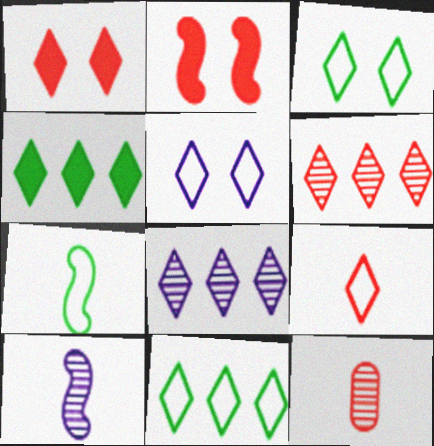[[1, 6, 9], 
[5, 9, 11]]